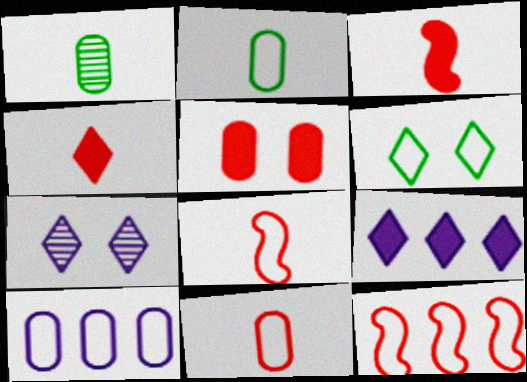[[1, 5, 10], 
[6, 8, 10]]